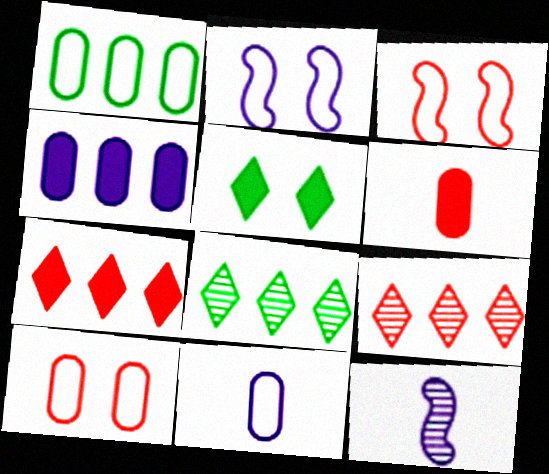[[1, 10, 11], 
[2, 6, 8], 
[3, 6, 9]]